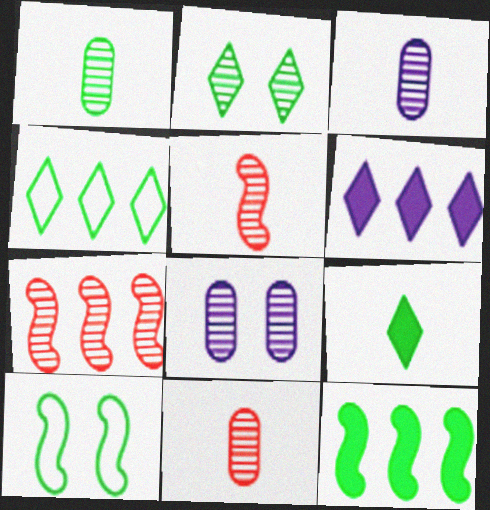[[1, 3, 11], 
[2, 3, 7], 
[2, 4, 9], 
[6, 10, 11]]